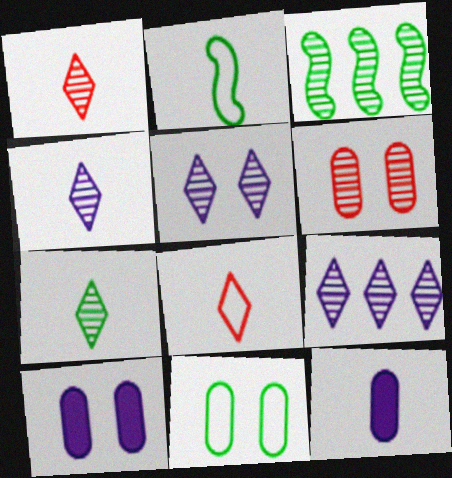[[1, 2, 12], 
[1, 4, 7], 
[3, 4, 6], 
[3, 8, 10], 
[4, 5, 9], 
[6, 10, 11]]